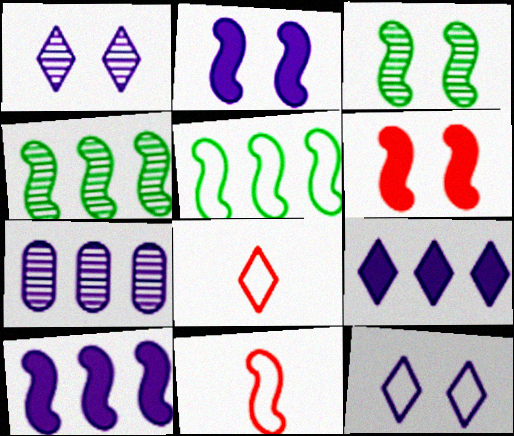[[2, 4, 11], 
[3, 10, 11]]